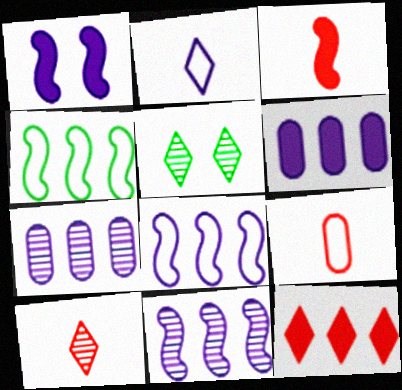[[1, 2, 7], 
[2, 5, 12], 
[3, 9, 10], 
[4, 7, 12]]